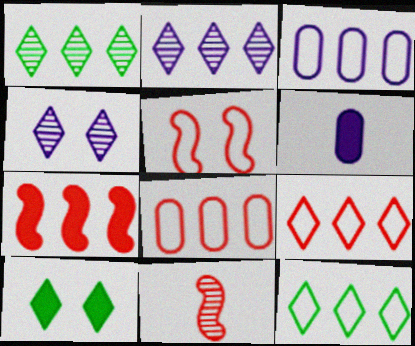[[1, 3, 7], 
[1, 5, 6], 
[3, 10, 11], 
[5, 7, 11], 
[6, 7, 10]]